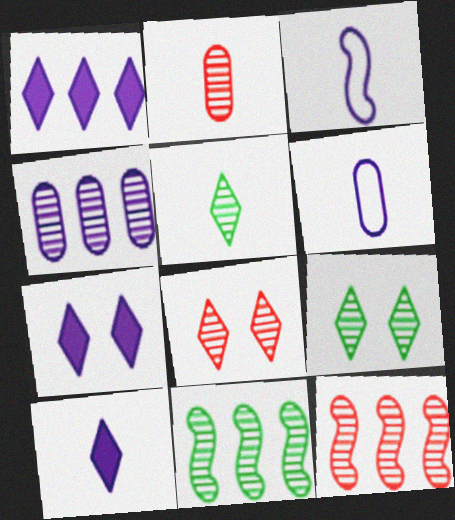[[1, 7, 10], 
[2, 8, 12], 
[3, 4, 7]]